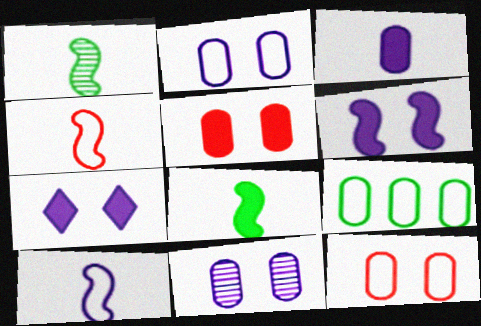[]